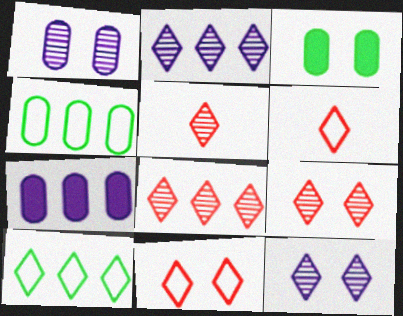[[5, 8, 9]]